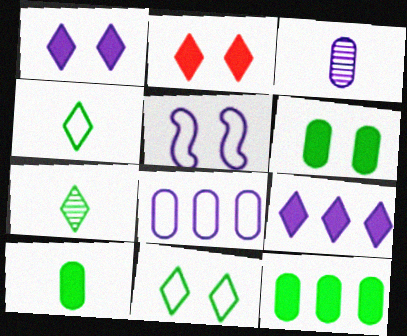[[3, 5, 9], 
[6, 10, 12]]